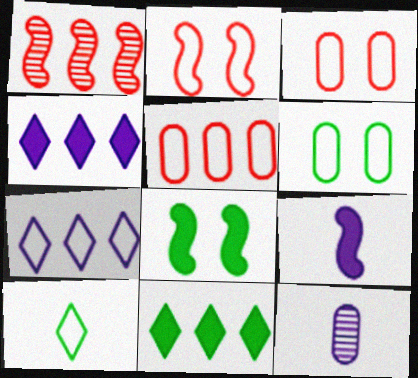[[2, 11, 12]]